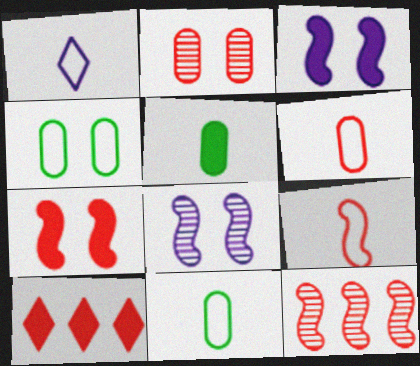[[1, 9, 11], 
[2, 9, 10], 
[3, 5, 10], 
[7, 9, 12], 
[8, 10, 11]]